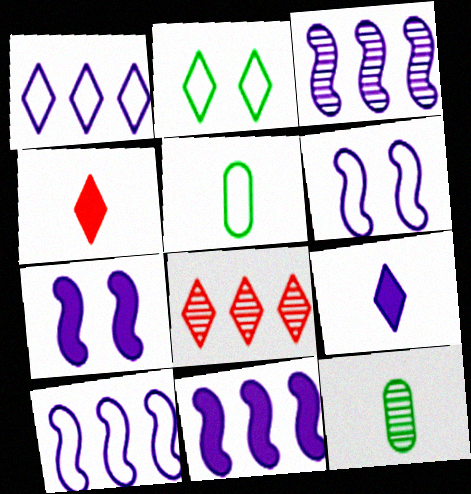[[2, 8, 9], 
[3, 10, 11], 
[5, 7, 8]]